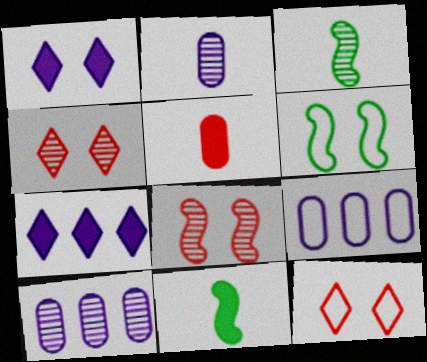[[3, 4, 10], 
[4, 9, 11], 
[10, 11, 12]]